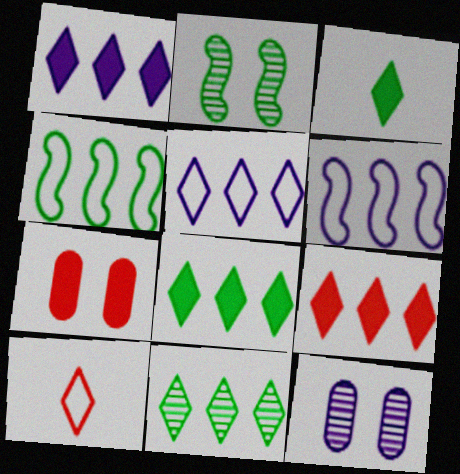[[1, 8, 9], 
[5, 9, 11]]